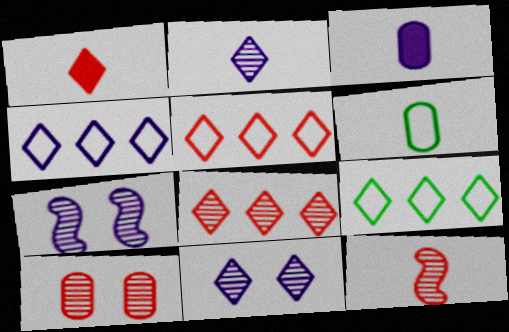[[1, 9, 11], 
[3, 4, 7], 
[4, 5, 9], 
[8, 10, 12]]